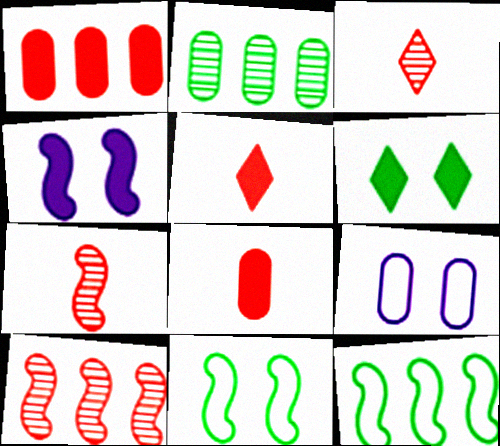[[2, 8, 9], 
[4, 7, 12]]